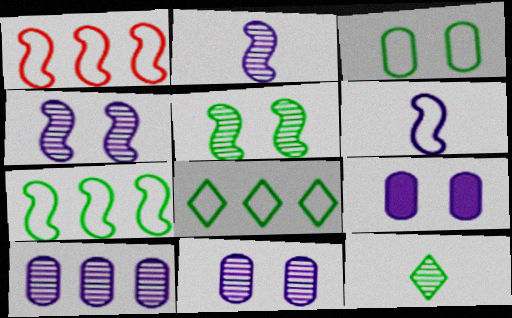[[1, 9, 12]]